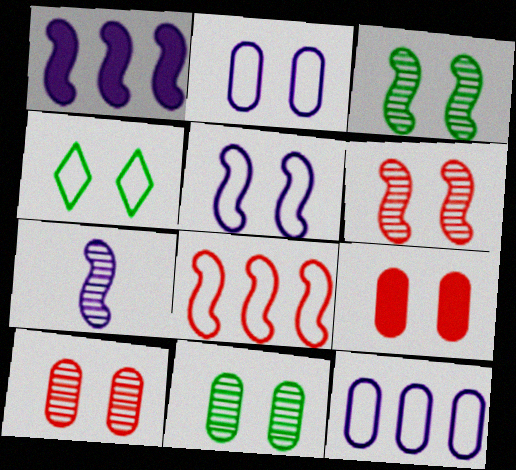[[1, 5, 7], 
[2, 9, 11]]